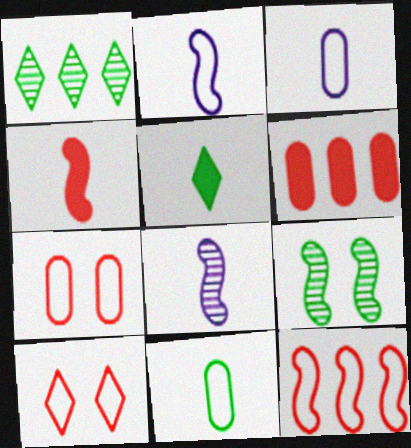[]